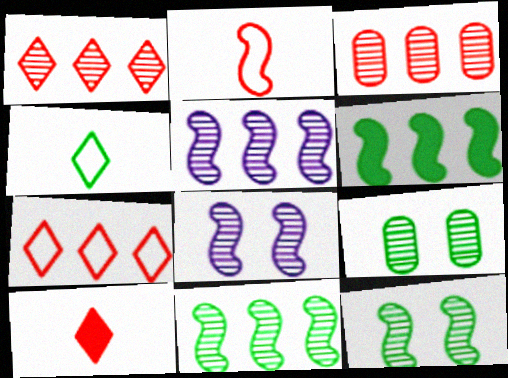[[2, 6, 8], 
[4, 6, 9]]